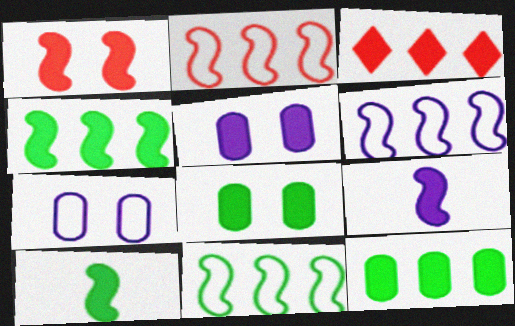[[1, 4, 9], 
[2, 6, 11], 
[3, 5, 10], 
[3, 8, 9]]